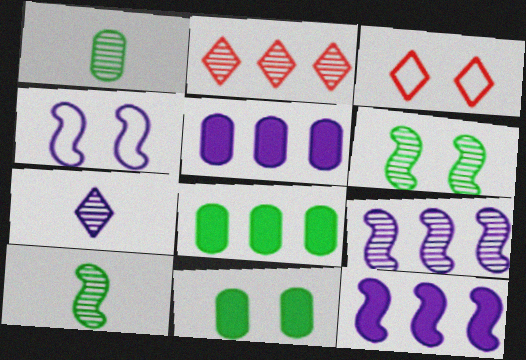[[1, 3, 12], 
[3, 5, 10], 
[4, 5, 7]]